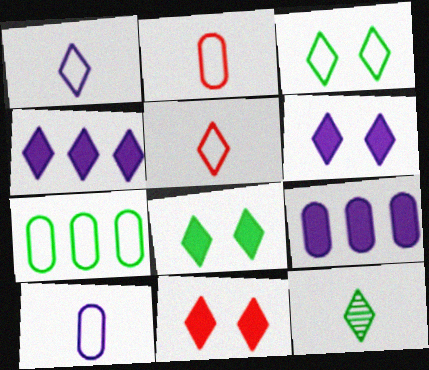[[6, 8, 11]]